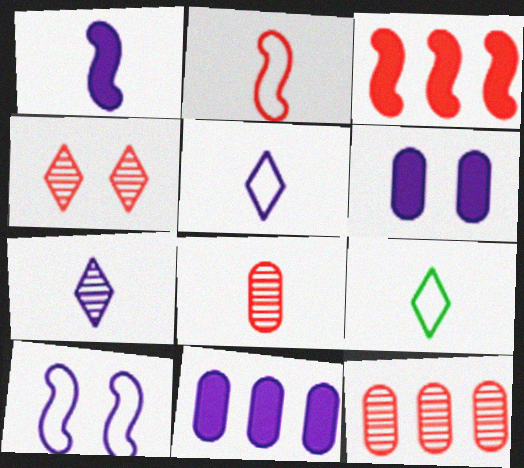[[1, 8, 9], 
[7, 10, 11]]